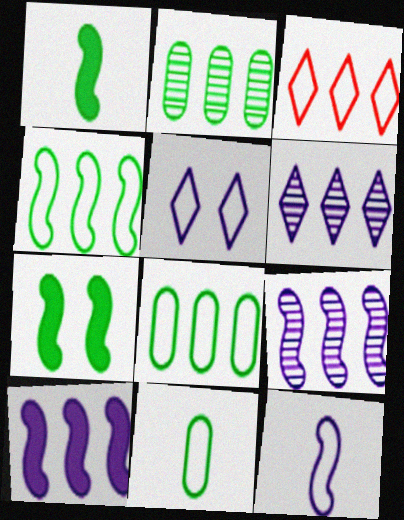[[2, 3, 10]]